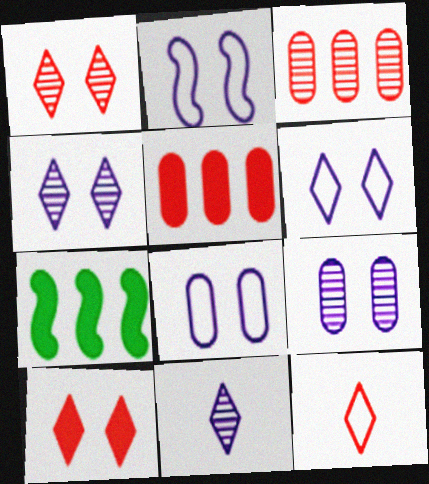[[2, 6, 8], 
[7, 9, 12]]